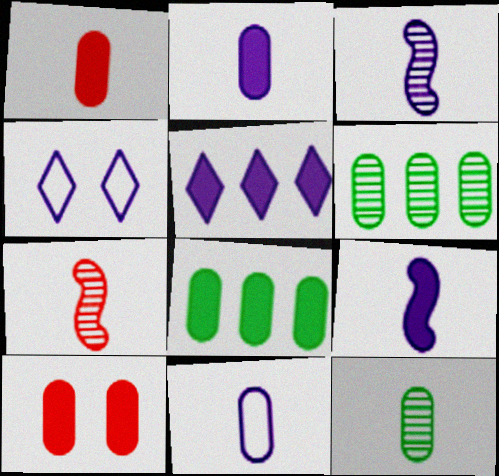[[1, 11, 12], 
[2, 8, 10], 
[4, 7, 8], 
[6, 10, 11]]